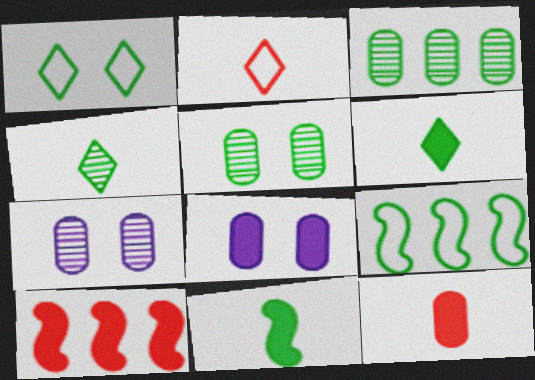[[1, 3, 11], 
[5, 6, 9], 
[6, 8, 10]]